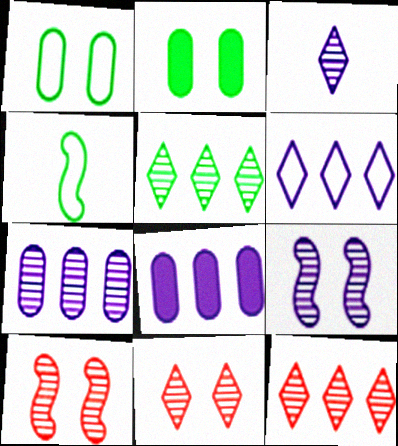[[2, 4, 5], 
[3, 5, 11], 
[3, 7, 9], 
[4, 8, 11]]